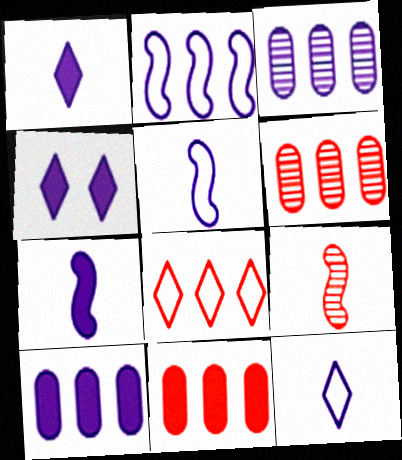[[3, 4, 5], 
[4, 7, 10]]